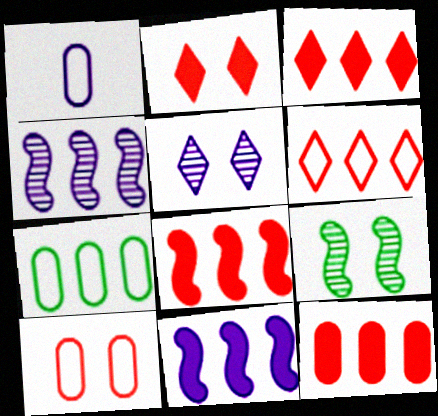[[1, 3, 9], 
[1, 5, 11], 
[1, 7, 10], 
[3, 4, 7], 
[3, 8, 12]]